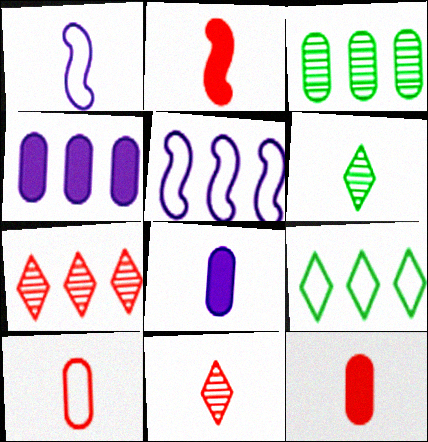[[1, 6, 12], 
[2, 10, 11]]